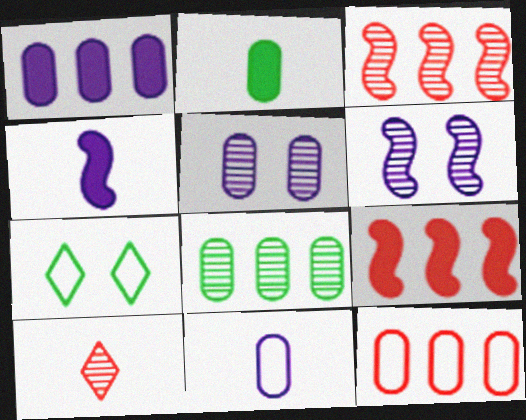[[1, 5, 11], 
[1, 8, 12], 
[2, 5, 12], 
[6, 8, 10]]